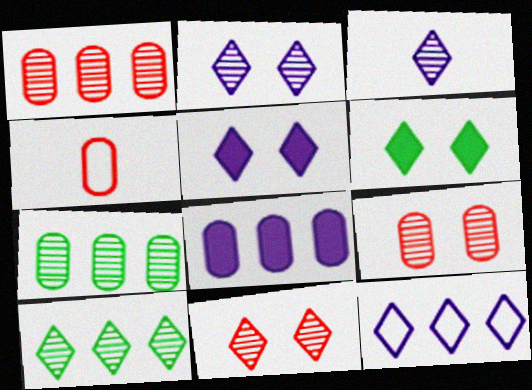[[3, 5, 12], 
[3, 10, 11]]